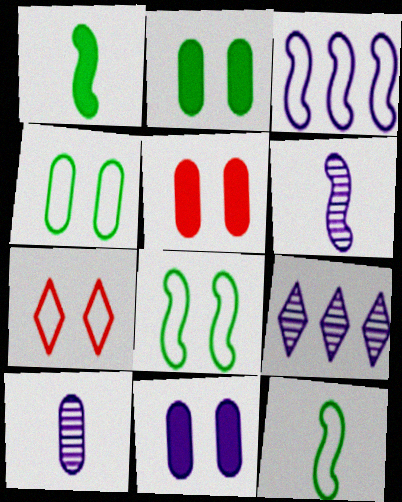[[2, 5, 11], 
[5, 9, 12]]